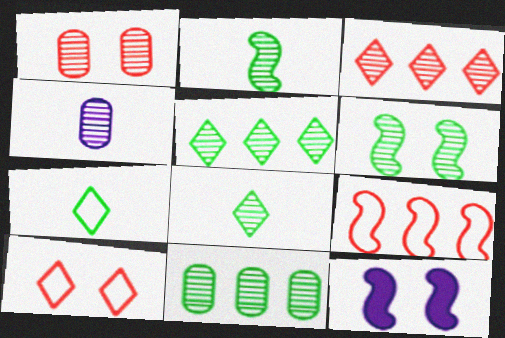[[1, 4, 11], 
[2, 9, 12], 
[3, 4, 6], 
[6, 8, 11]]